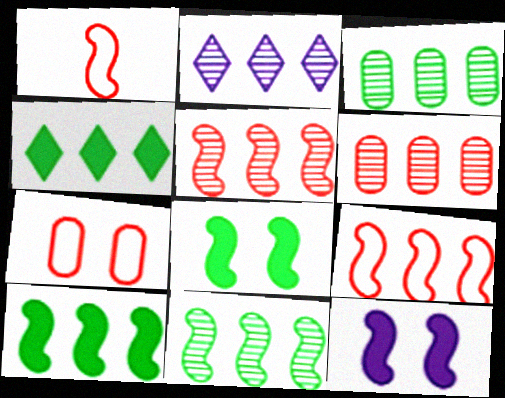[[1, 11, 12], 
[2, 3, 5], 
[2, 6, 11]]